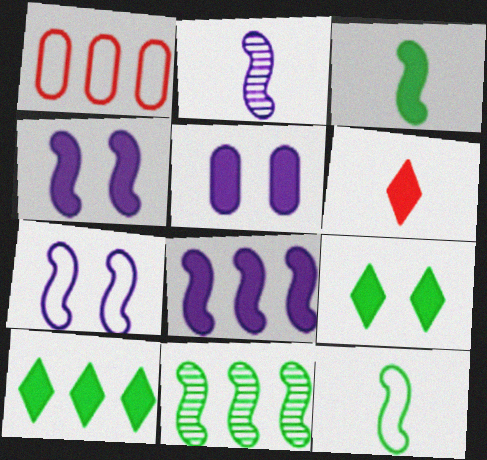[[1, 2, 9], 
[2, 7, 8]]